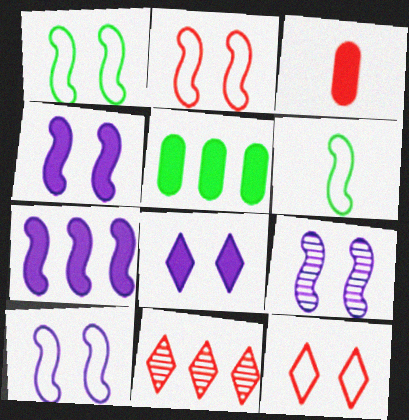[[1, 2, 10], 
[2, 3, 11], 
[4, 9, 10]]